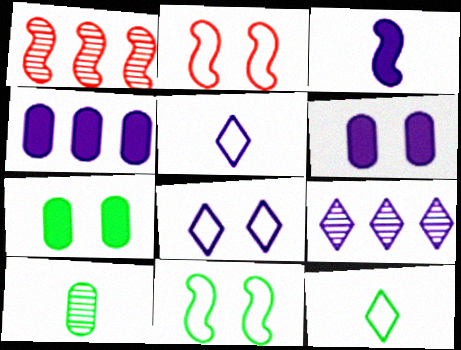[[1, 3, 11], 
[1, 5, 7], 
[1, 6, 12]]